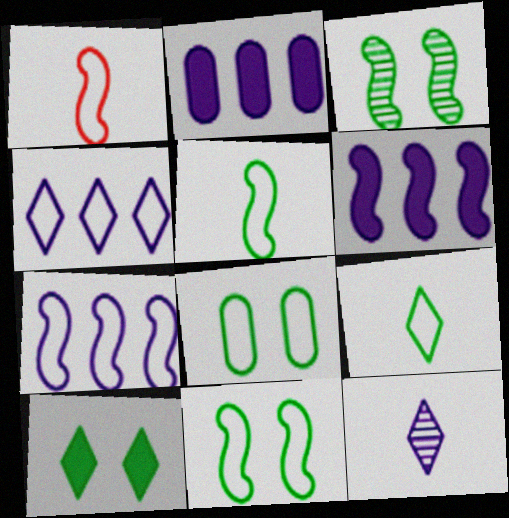[[1, 3, 6], 
[1, 4, 8], 
[1, 7, 11], 
[3, 8, 10]]